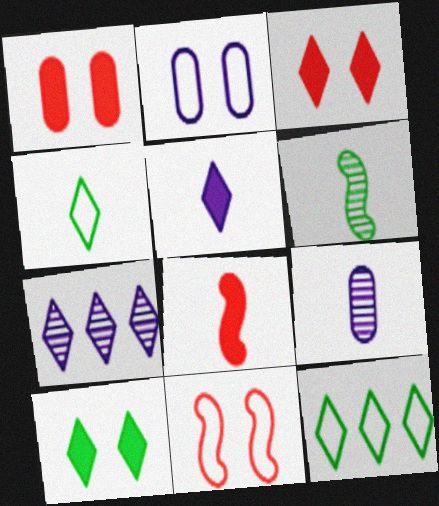[[3, 4, 7], 
[4, 8, 9]]